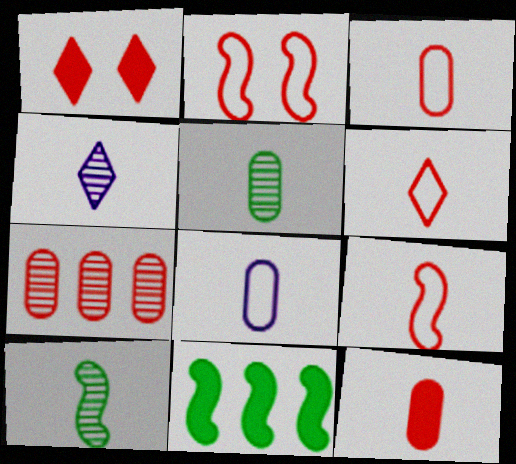[[1, 7, 9], 
[3, 6, 9], 
[5, 8, 12]]